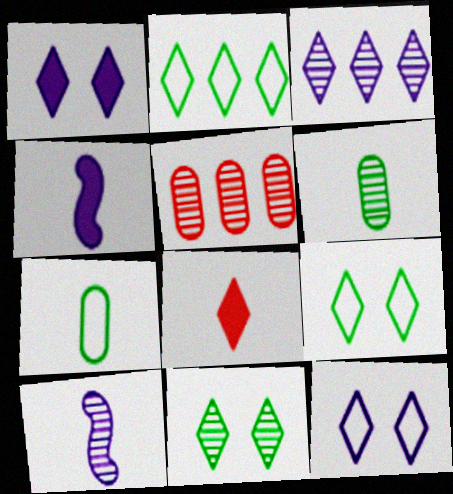[[3, 8, 9], 
[4, 5, 9], 
[5, 10, 11], 
[7, 8, 10]]